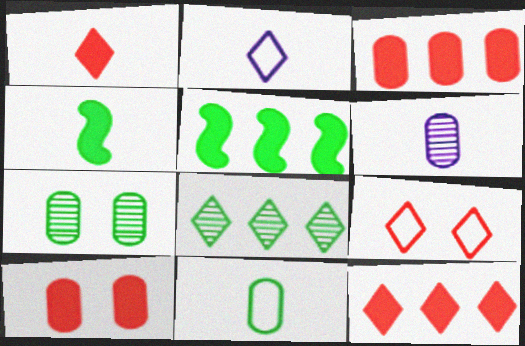[[5, 6, 9]]